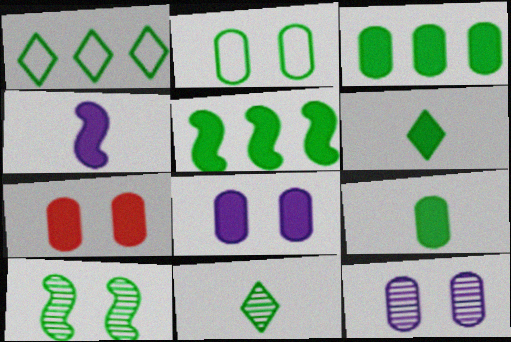[[1, 9, 10], 
[2, 5, 11], 
[2, 7, 12]]